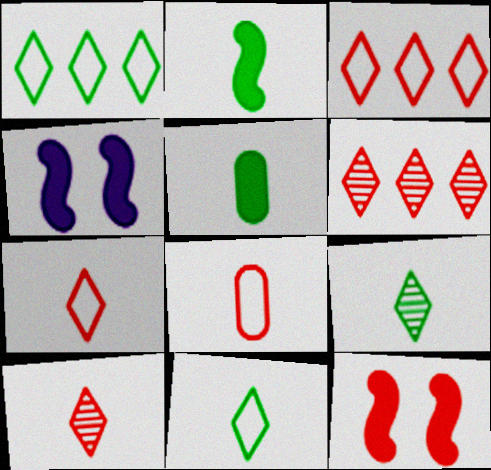[[6, 8, 12]]